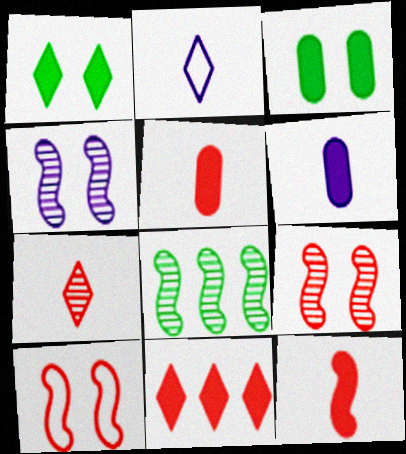[]